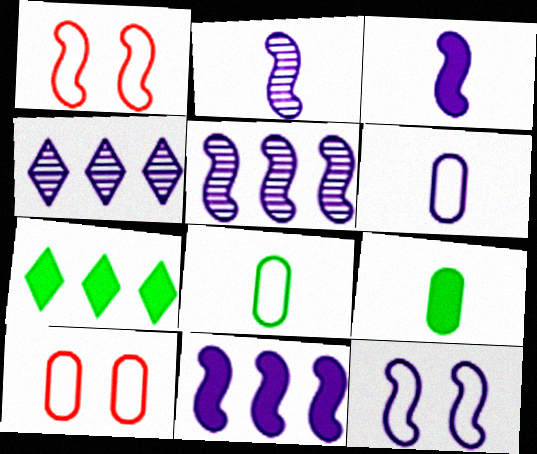[[1, 4, 9], 
[2, 7, 10], 
[2, 11, 12], 
[3, 5, 12]]